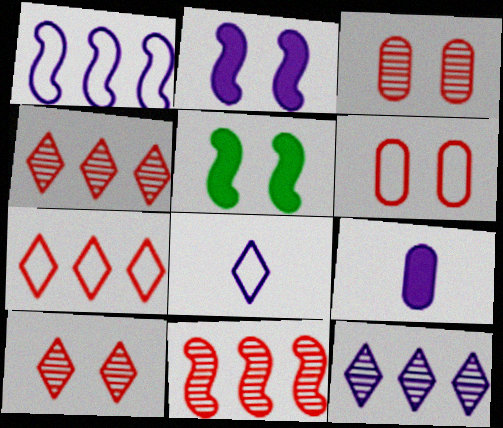[]